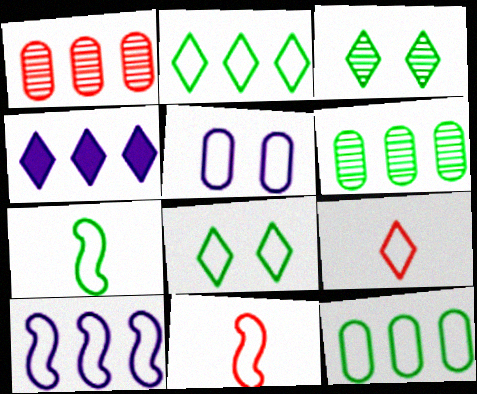[[2, 5, 11], 
[3, 4, 9], 
[7, 8, 12]]